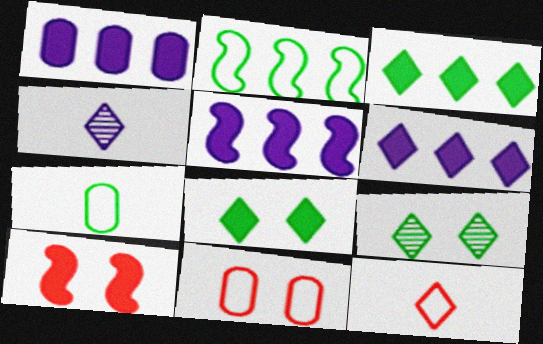[[1, 5, 6], 
[6, 9, 12]]